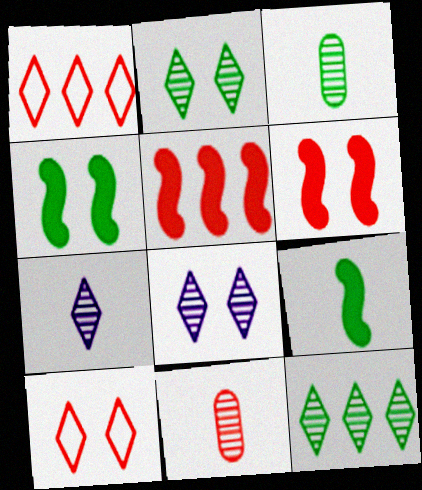[[1, 6, 11], 
[5, 10, 11]]